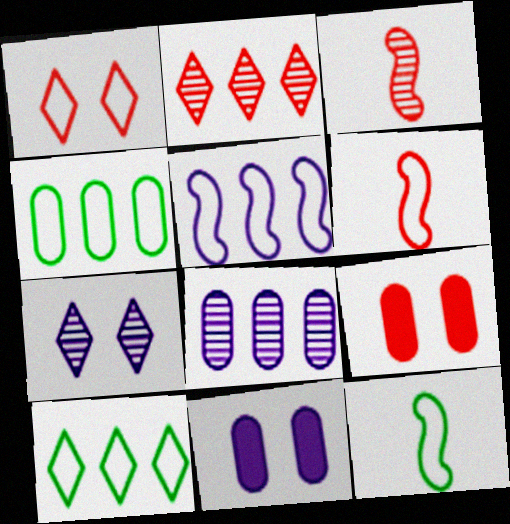[[2, 6, 9], 
[2, 11, 12], 
[3, 10, 11]]